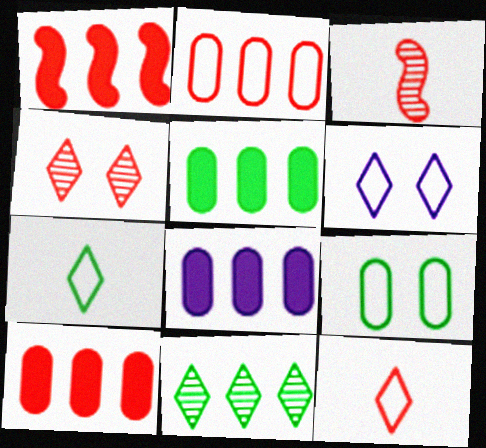[[3, 5, 6], 
[5, 8, 10]]